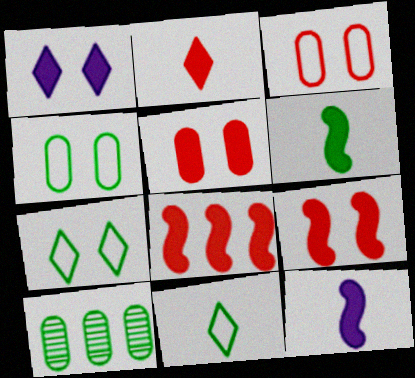[[2, 5, 8], 
[6, 7, 10]]